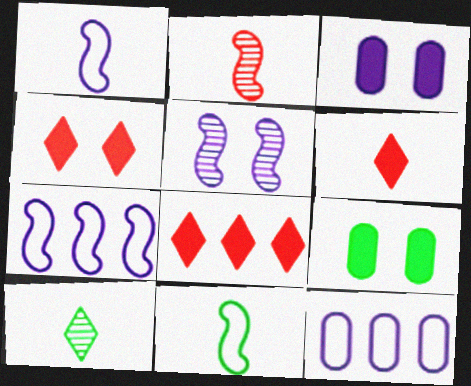[[4, 6, 8]]